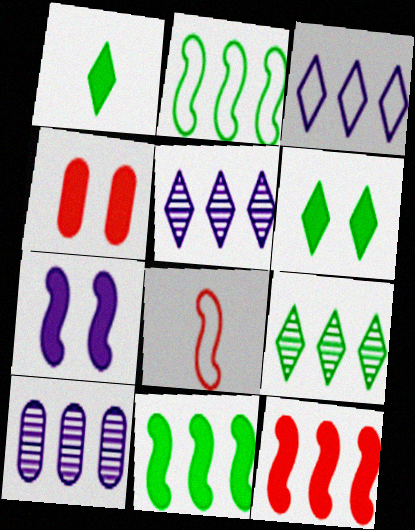[[4, 6, 7], 
[6, 8, 10]]